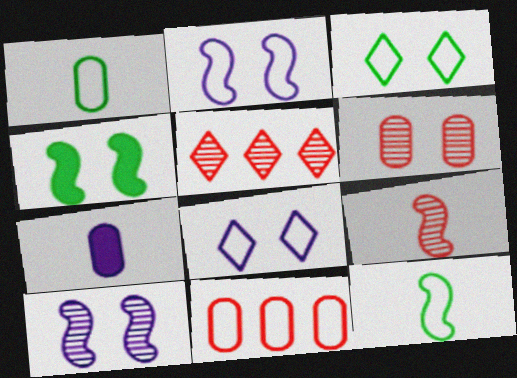[[4, 6, 8], 
[5, 6, 9], 
[8, 11, 12]]